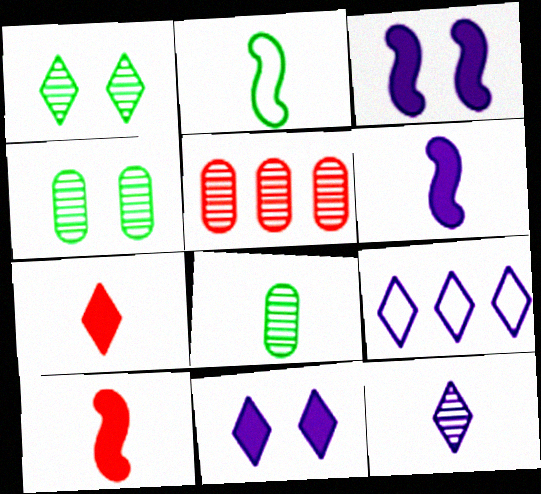[[1, 7, 9], 
[2, 5, 11], 
[4, 9, 10], 
[9, 11, 12]]